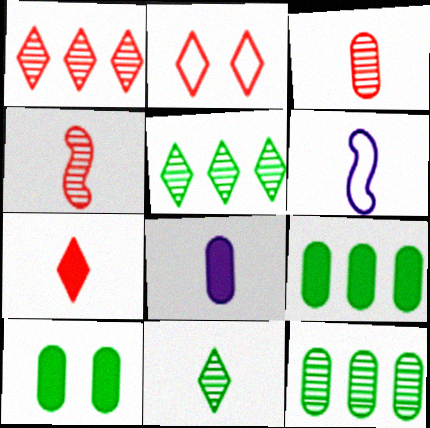[[1, 2, 7], 
[1, 6, 10]]